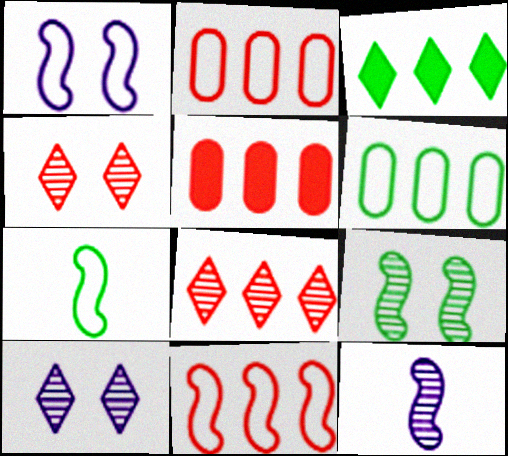[[1, 7, 11], 
[5, 7, 10], 
[5, 8, 11]]